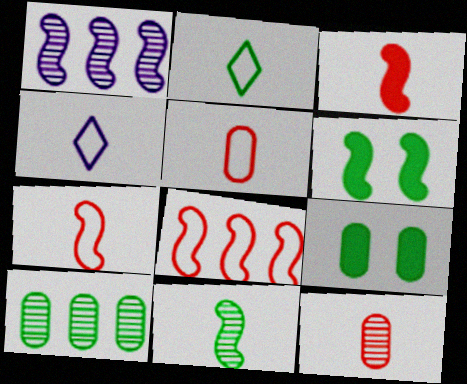[[1, 6, 7], 
[2, 6, 10]]